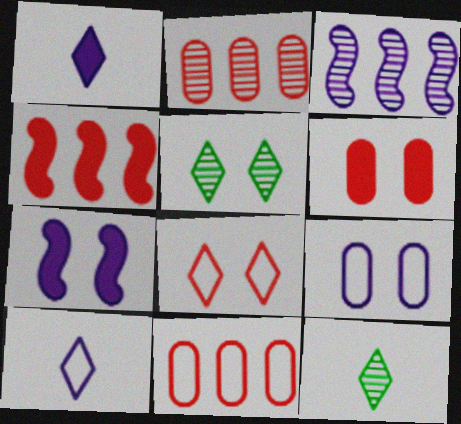[[1, 3, 9], 
[4, 9, 12], 
[7, 11, 12]]